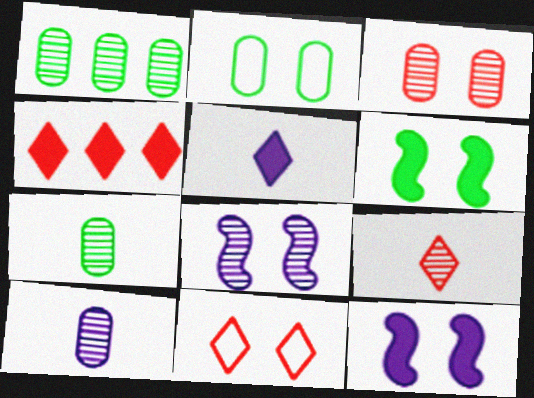[[1, 3, 10], 
[1, 8, 9], 
[4, 9, 11]]